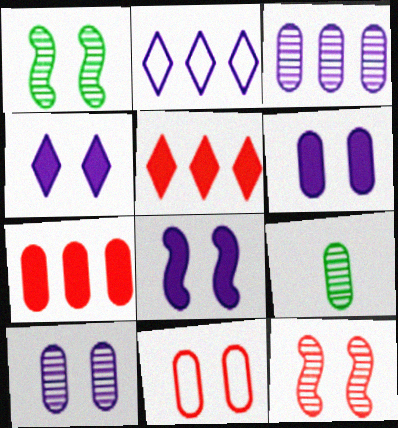[[1, 4, 11], 
[4, 6, 8]]